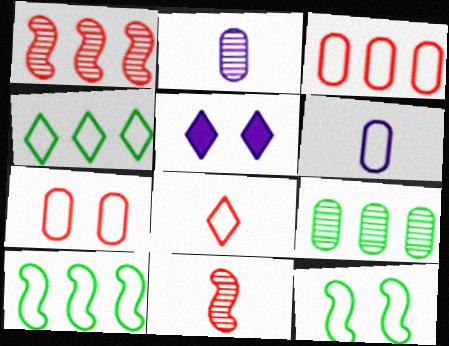[]